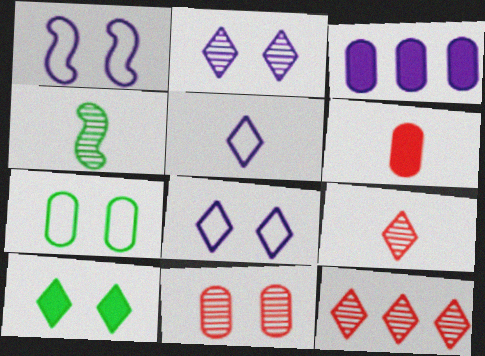[[1, 10, 11], 
[4, 5, 6], 
[5, 10, 12]]